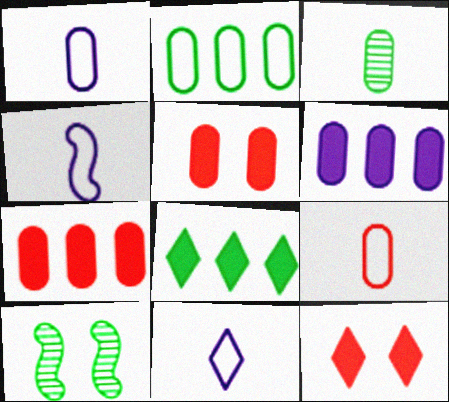[[1, 4, 11], 
[7, 10, 11]]